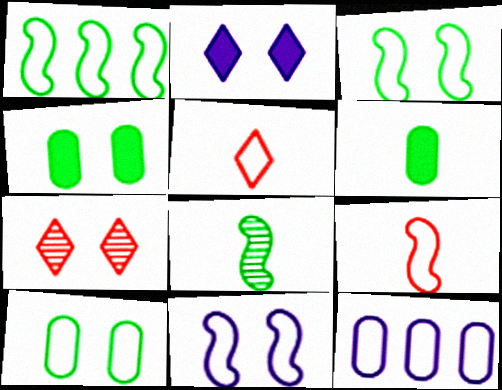[[1, 9, 11], 
[3, 5, 12], 
[4, 7, 11]]